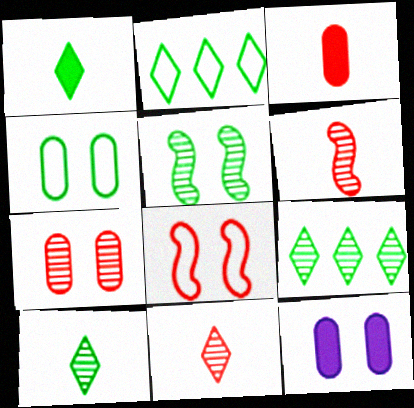[[2, 6, 12], 
[4, 7, 12]]